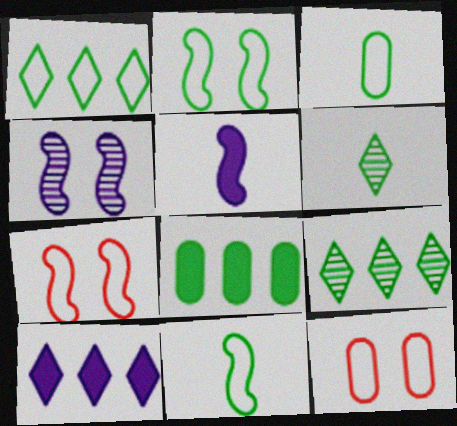[[1, 2, 3], 
[2, 6, 8], 
[5, 9, 12]]